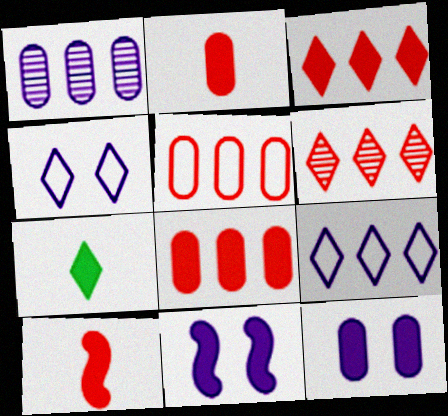[[4, 6, 7], 
[7, 8, 11]]